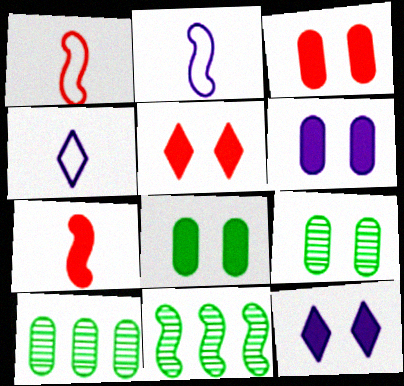[[1, 10, 12], 
[2, 5, 10], 
[3, 4, 11], 
[3, 6, 8]]